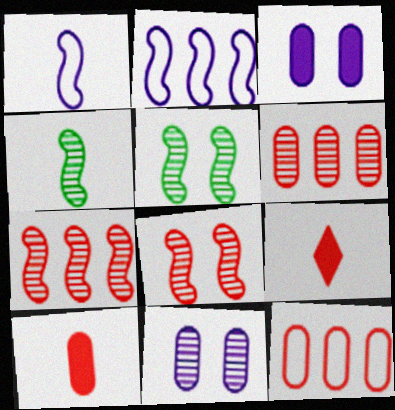[[8, 9, 12]]